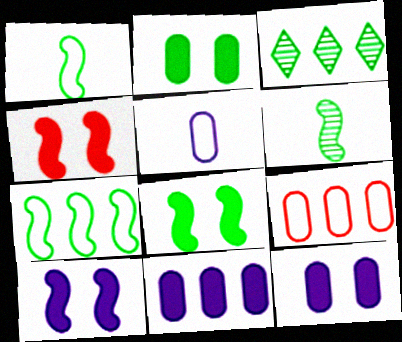[[1, 2, 3], 
[3, 4, 5], 
[4, 8, 10], 
[6, 7, 8]]